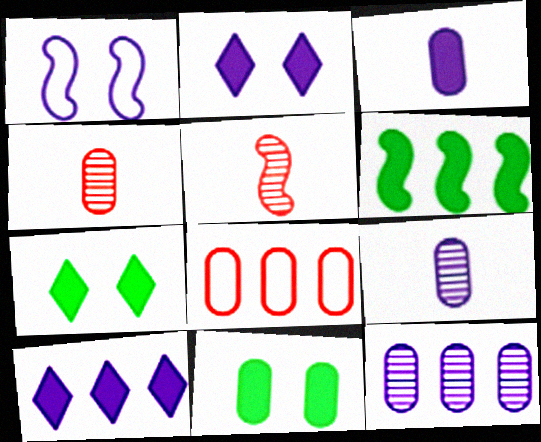[[1, 5, 6], 
[1, 9, 10], 
[8, 9, 11]]